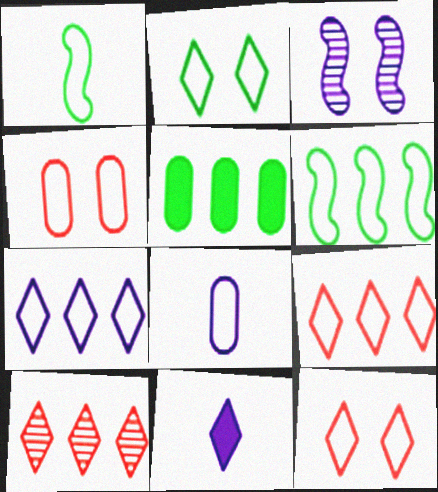[[1, 4, 7], 
[2, 10, 11], 
[6, 8, 12]]